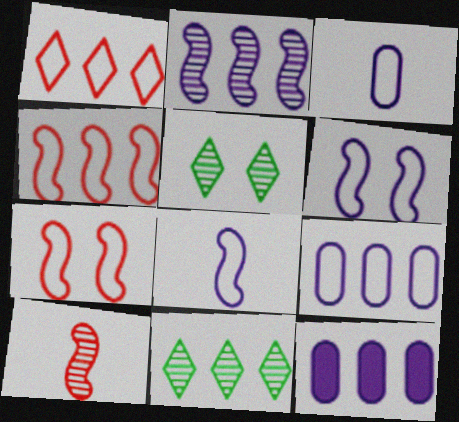[[4, 11, 12]]